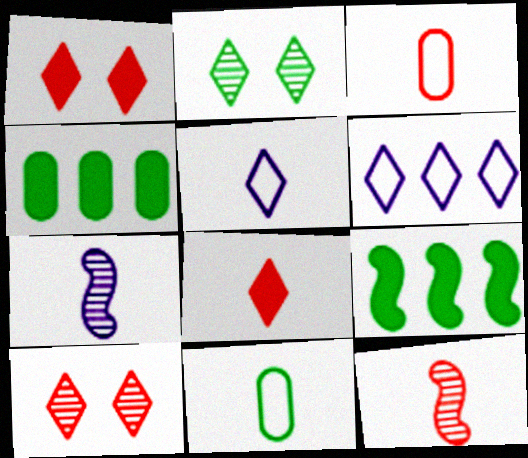[[2, 6, 8], 
[2, 9, 11], 
[3, 8, 12], 
[7, 8, 11]]